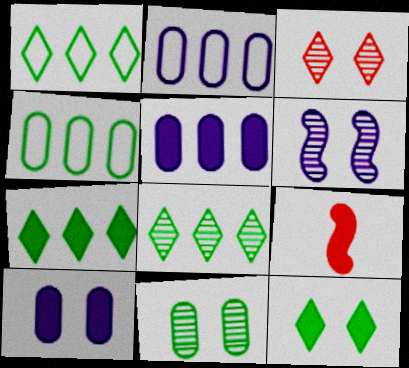[[1, 7, 8], 
[3, 6, 11], 
[5, 9, 12], 
[7, 9, 10]]